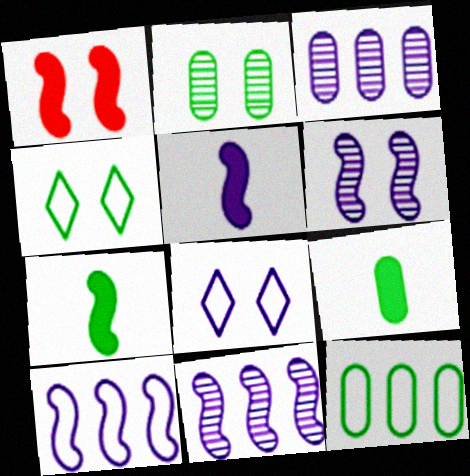[[1, 2, 8], 
[2, 9, 12], 
[3, 5, 8], 
[5, 6, 10]]